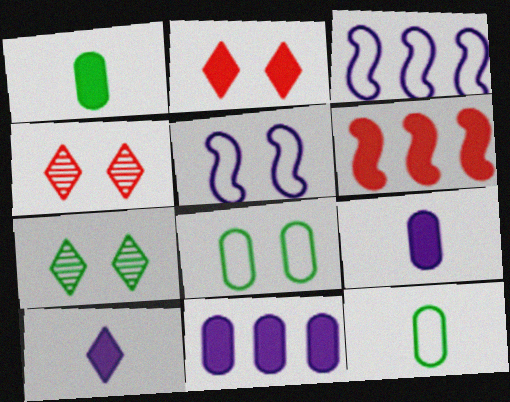[[1, 3, 4]]